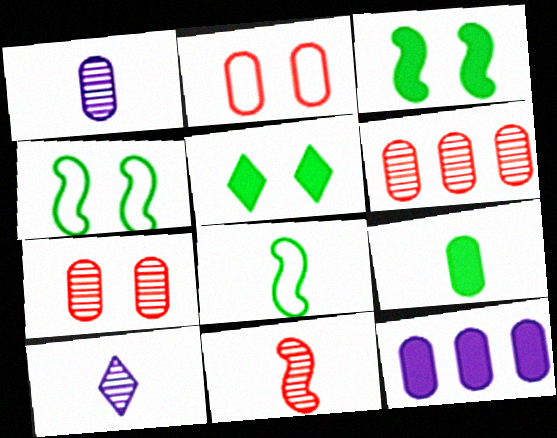[]